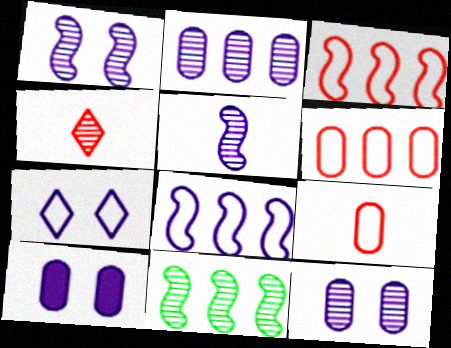[[1, 7, 10], 
[4, 11, 12]]